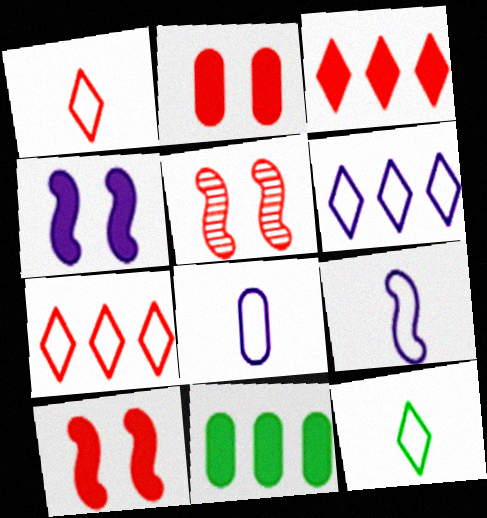[]